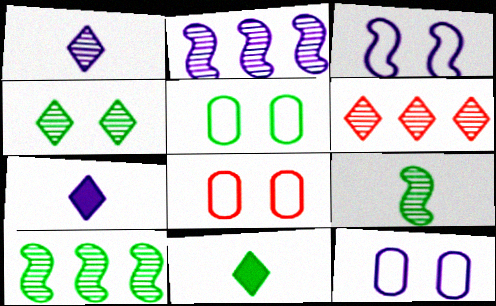[[1, 4, 6], 
[2, 7, 12], 
[2, 8, 11], 
[5, 8, 12], 
[5, 10, 11], 
[7, 8, 10]]